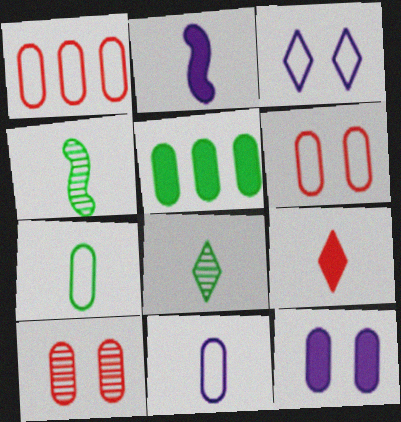[[4, 9, 11], 
[5, 10, 11]]